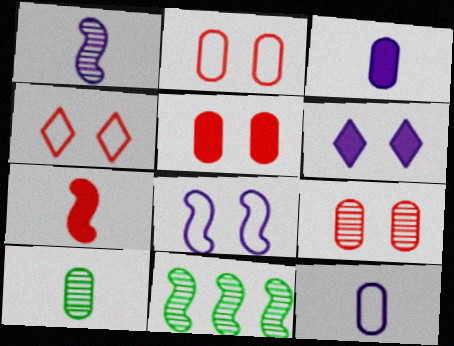[[2, 5, 9], 
[3, 4, 11], 
[7, 8, 11]]